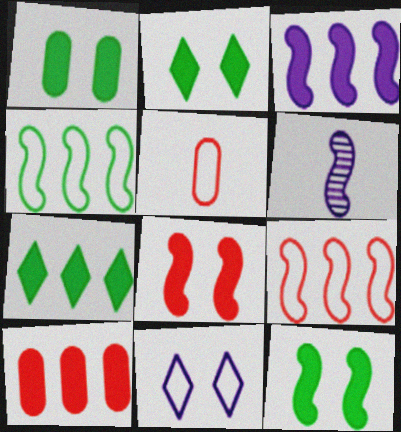[[1, 2, 12], 
[3, 7, 10], 
[4, 5, 11], 
[4, 6, 8], 
[6, 9, 12]]